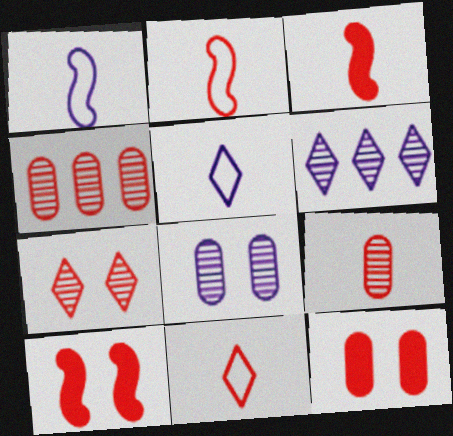[[3, 9, 11], 
[4, 10, 11]]